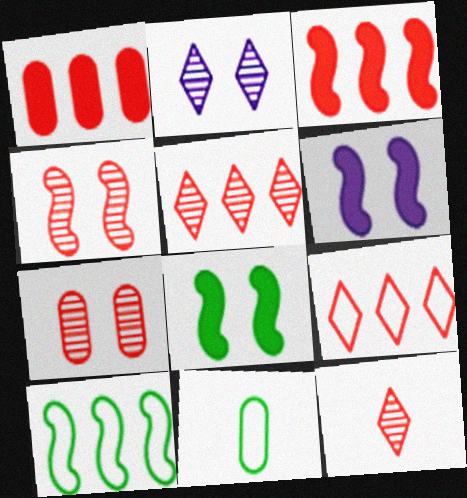[[2, 3, 11], 
[5, 6, 11]]